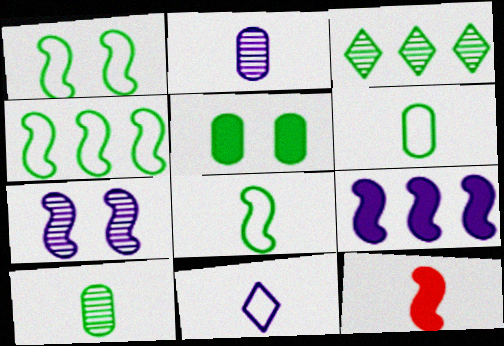[[1, 4, 8], 
[3, 5, 8], 
[4, 7, 12], 
[10, 11, 12]]